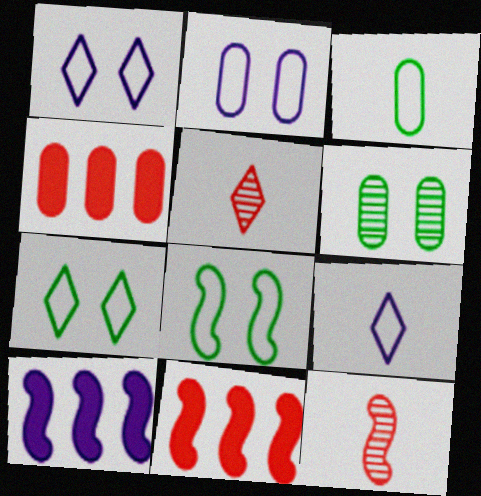[[6, 9, 11], 
[8, 10, 12]]